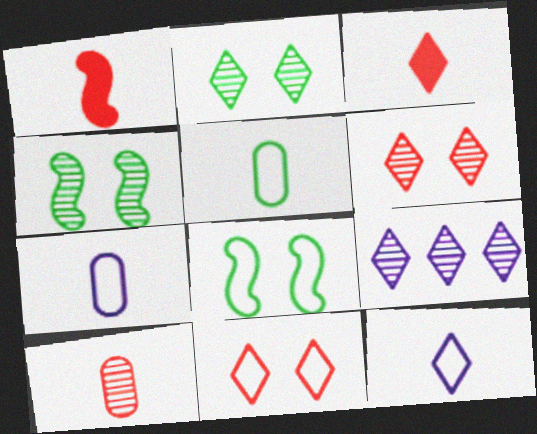[[4, 9, 10]]